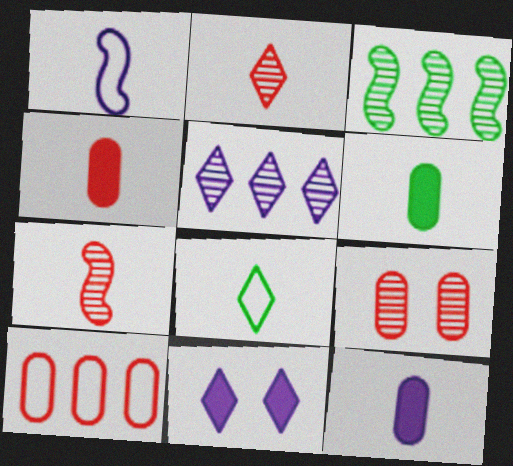[[1, 2, 6], 
[4, 6, 12], 
[4, 9, 10], 
[7, 8, 12]]